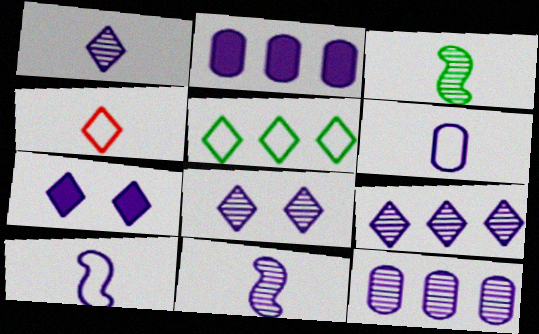[[1, 8, 9], 
[2, 8, 10], 
[7, 10, 12], 
[8, 11, 12]]